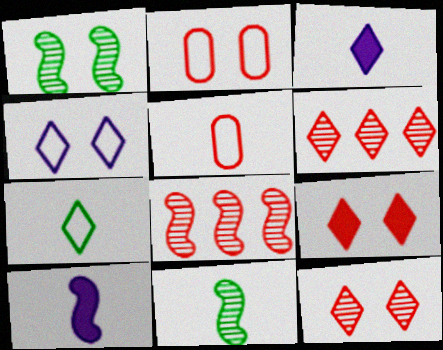[[3, 5, 11], 
[5, 8, 9]]